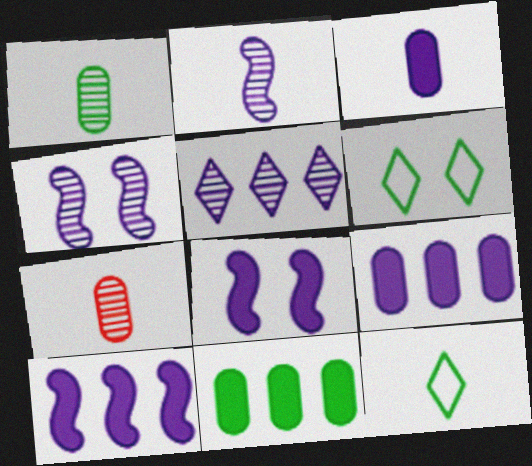[[6, 7, 10]]